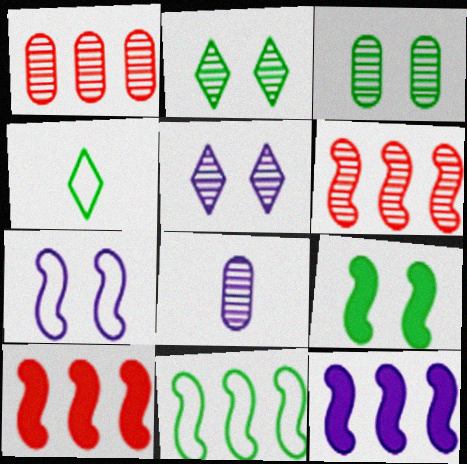[[1, 3, 8], 
[2, 6, 8], 
[6, 11, 12]]